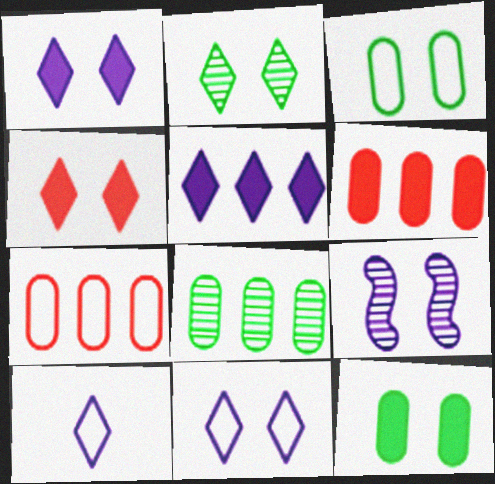[[2, 4, 11], 
[3, 4, 9]]